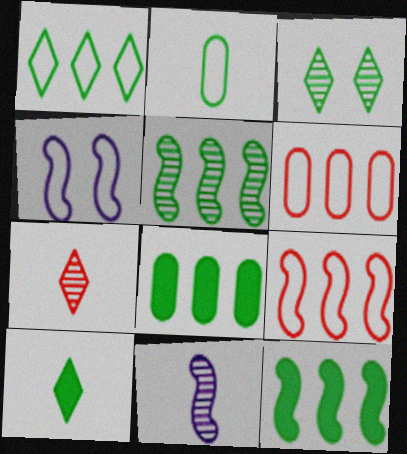[[1, 3, 10], 
[1, 5, 8], 
[2, 3, 12], 
[4, 7, 8]]